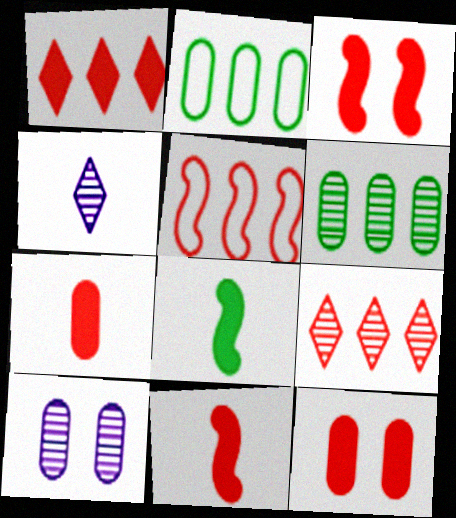[[1, 3, 7], 
[1, 11, 12], 
[2, 3, 4], 
[2, 7, 10]]